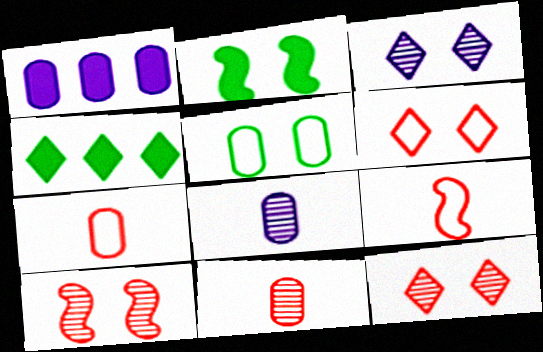[[1, 5, 11]]